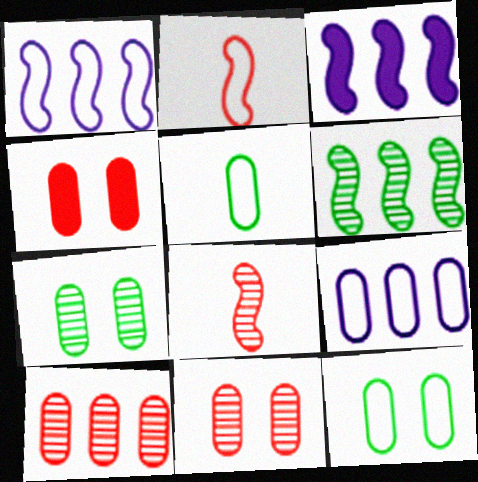[]